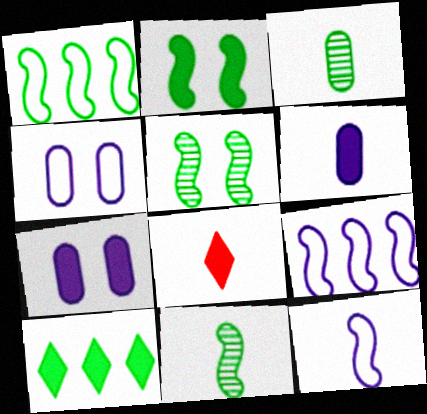[[1, 2, 11], 
[3, 8, 12]]